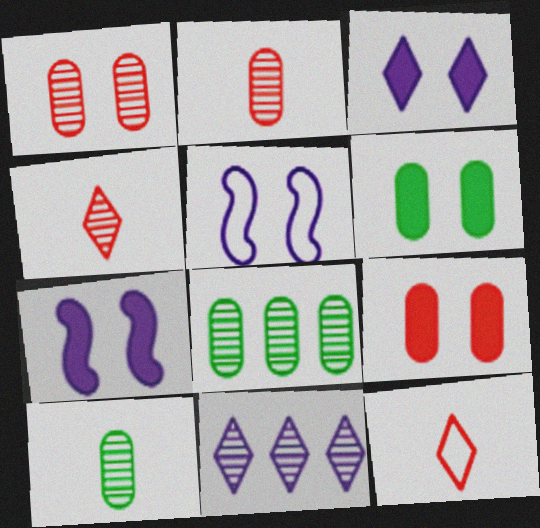[[7, 8, 12]]